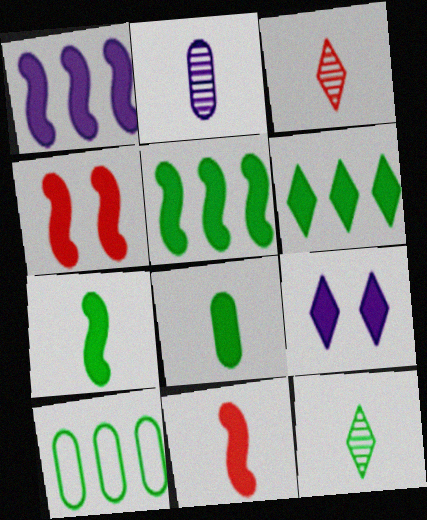[[1, 4, 7]]